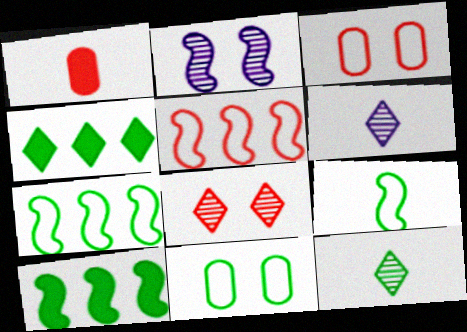[[1, 5, 8], 
[1, 6, 9], 
[3, 6, 10], 
[10, 11, 12]]